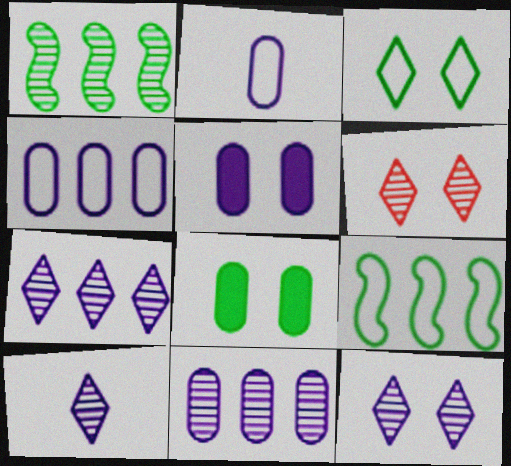[[2, 5, 11], 
[7, 10, 12]]